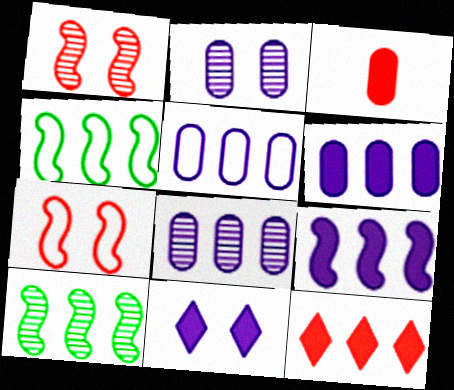[[4, 8, 12], 
[5, 6, 8], 
[5, 10, 12]]